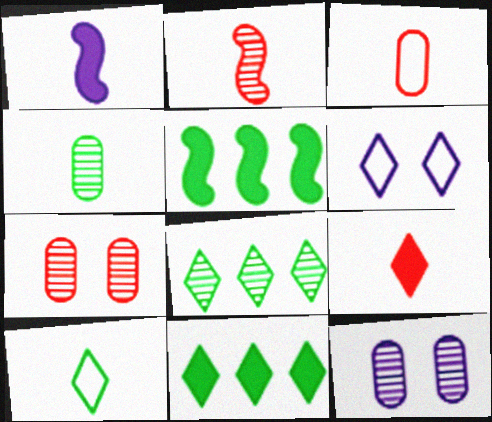[[2, 3, 9], 
[2, 8, 12], 
[6, 8, 9]]